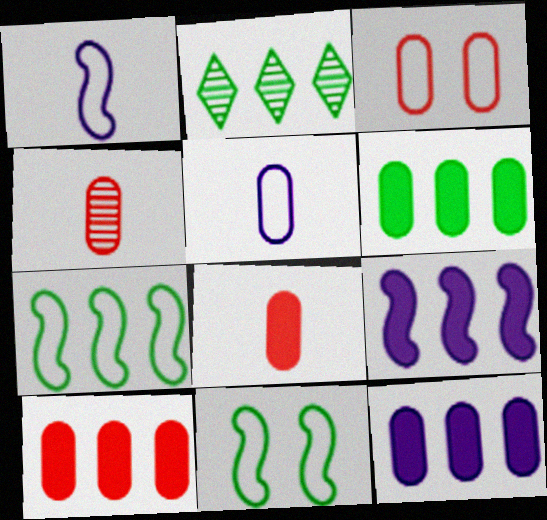[[2, 6, 7], 
[3, 4, 10], 
[6, 10, 12]]